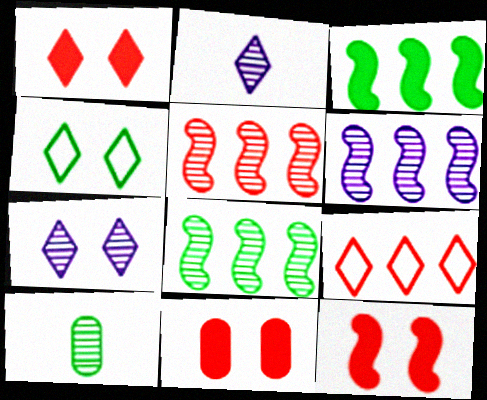[[1, 4, 7], 
[1, 11, 12], 
[3, 4, 10], 
[5, 6, 8], 
[5, 7, 10]]